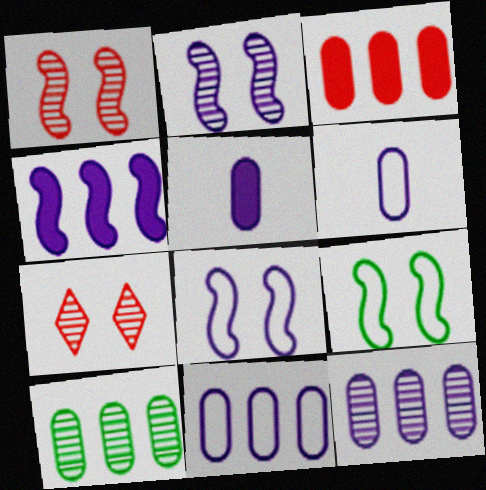[[3, 10, 11]]